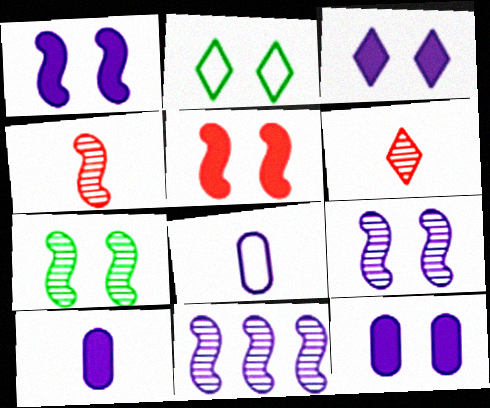[[1, 3, 12], 
[3, 8, 11], 
[4, 7, 11]]